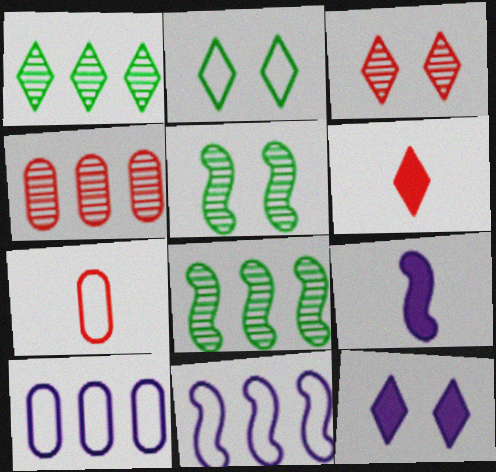[[2, 3, 12], 
[2, 4, 9], 
[2, 7, 11], 
[5, 6, 10], 
[7, 8, 12]]